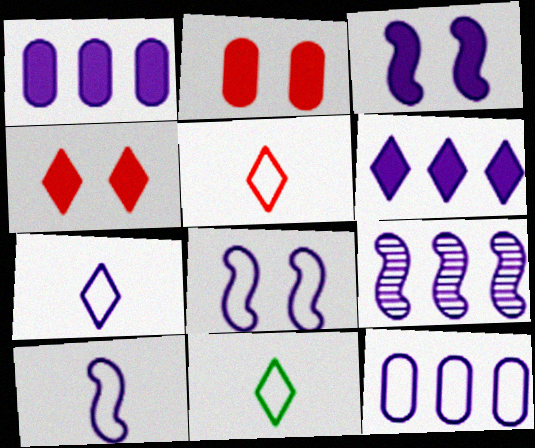[[2, 9, 11], 
[3, 9, 10], 
[5, 7, 11], 
[6, 9, 12], 
[7, 8, 12]]